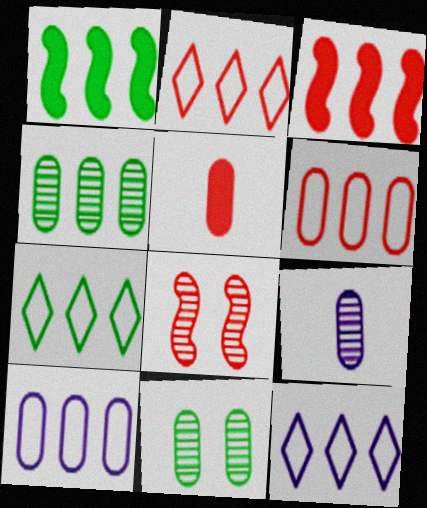[[1, 4, 7], 
[2, 5, 8], 
[2, 7, 12], 
[3, 4, 12], 
[5, 10, 11]]